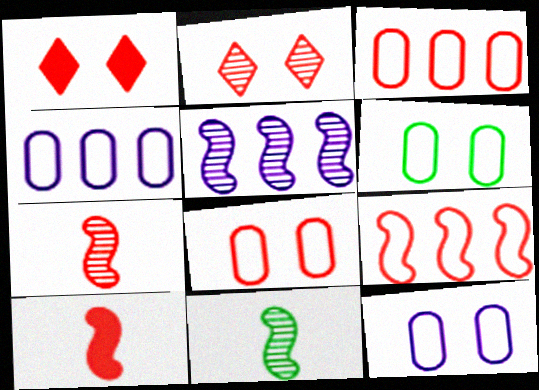[[1, 3, 7], 
[1, 4, 11], 
[2, 3, 10], 
[6, 8, 12]]